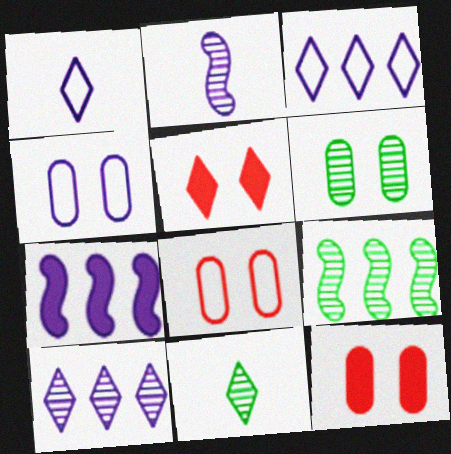[[1, 9, 12], 
[3, 5, 11], 
[4, 6, 12], 
[6, 9, 11], 
[7, 8, 11]]